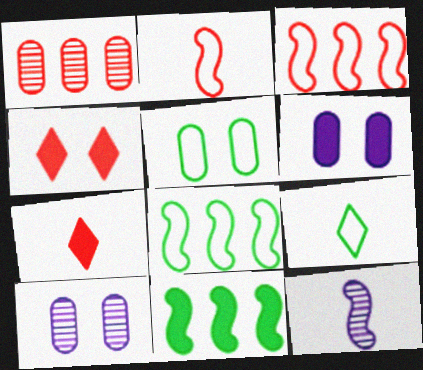[[1, 2, 4], 
[5, 8, 9], 
[6, 7, 11], 
[7, 8, 10]]